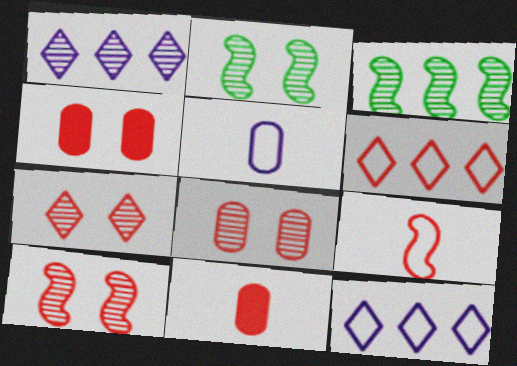[[2, 11, 12], 
[6, 10, 11], 
[7, 8, 10]]